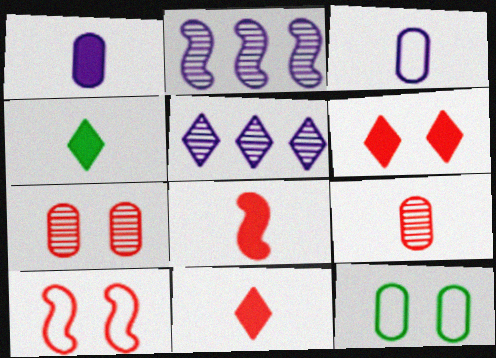[[1, 4, 8], 
[2, 11, 12], 
[5, 8, 12], 
[6, 7, 10]]